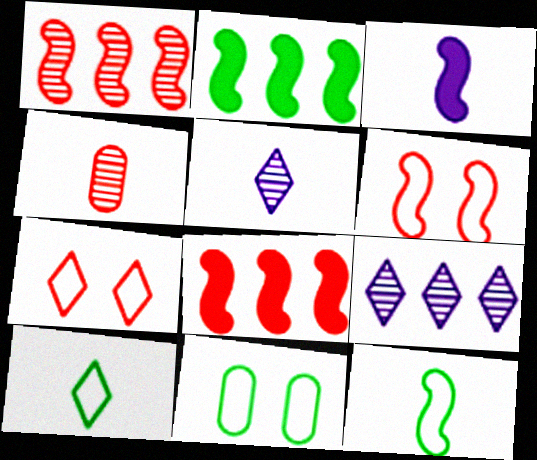[[3, 4, 10], 
[4, 7, 8], 
[5, 8, 11]]